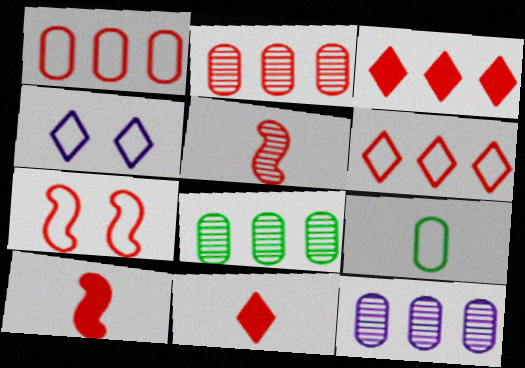[[2, 7, 11], 
[2, 8, 12], 
[4, 8, 10]]